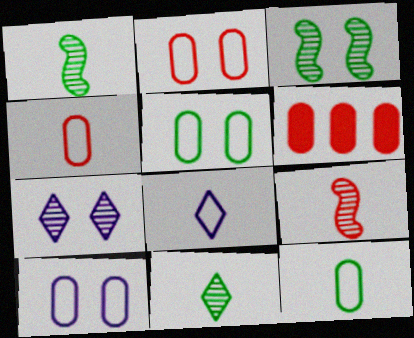[[2, 5, 10], 
[3, 6, 8]]